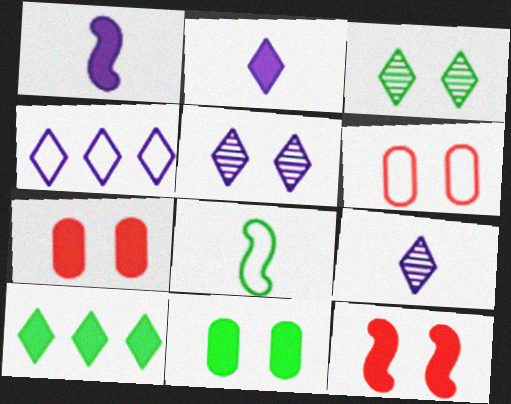[[1, 7, 10], 
[2, 4, 5], 
[4, 6, 8]]